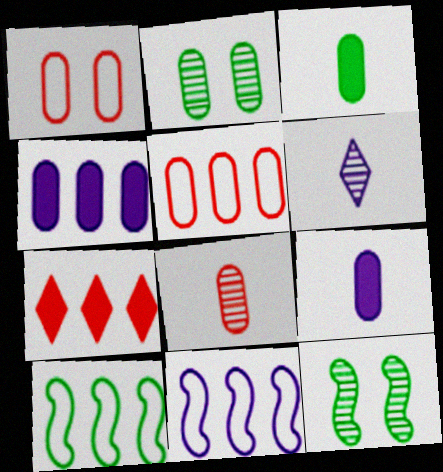[[2, 5, 9]]